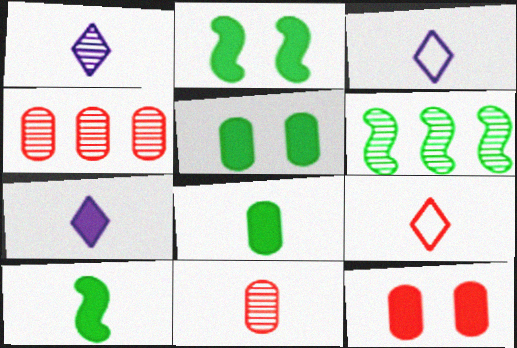[[1, 3, 7], 
[2, 3, 4], 
[3, 6, 12], 
[3, 10, 11]]